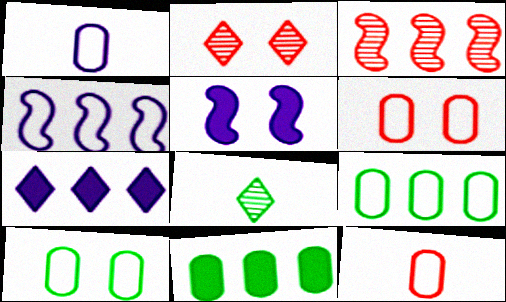[[1, 6, 9], 
[2, 5, 10], 
[3, 7, 9]]